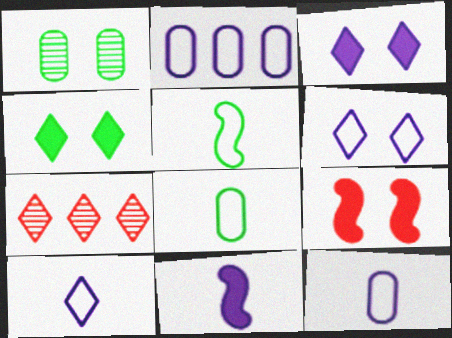[[1, 6, 9], 
[4, 7, 10]]